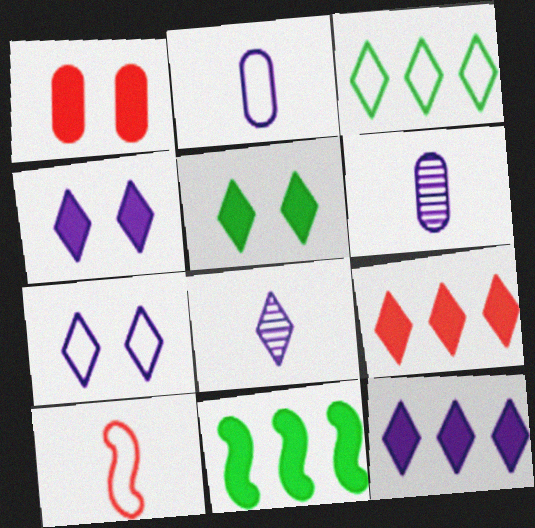[[7, 8, 12]]